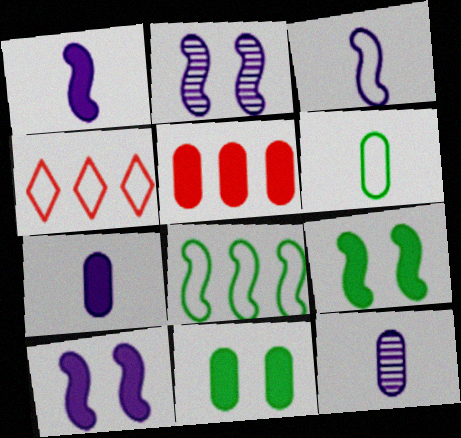[[4, 9, 12], 
[5, 7, 11]]